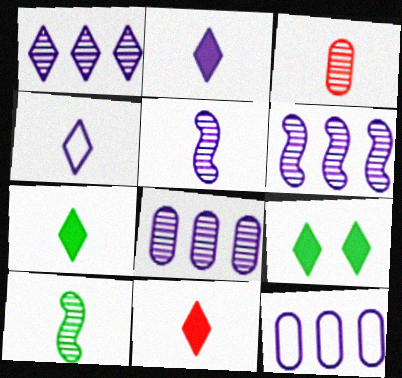[[1, 6, 8], 
[2, 7, 11]]